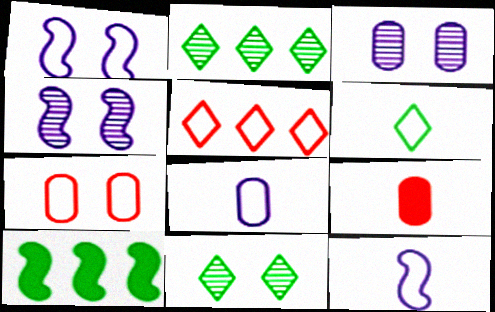[[1, 2, 9]]